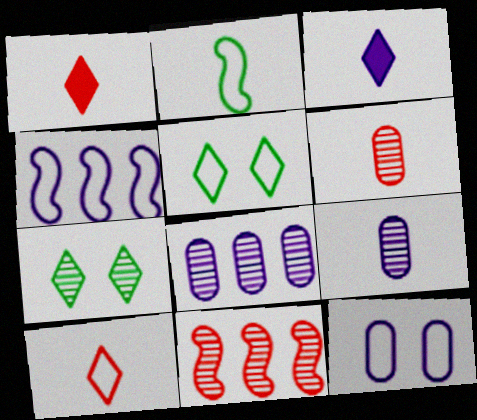[[1, 2, 9], 
[2, 3, 6], 
[7, 9, 11]]